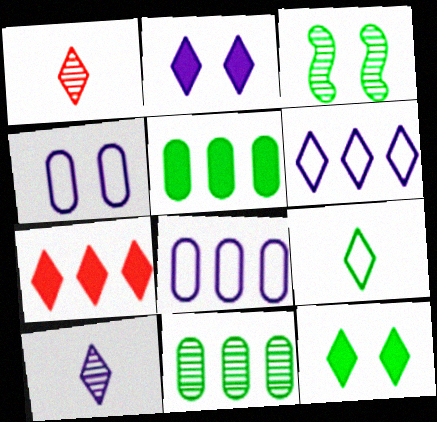[[1, 6, 12], 
[2, 6, 10], 
[3, 5, 9]]